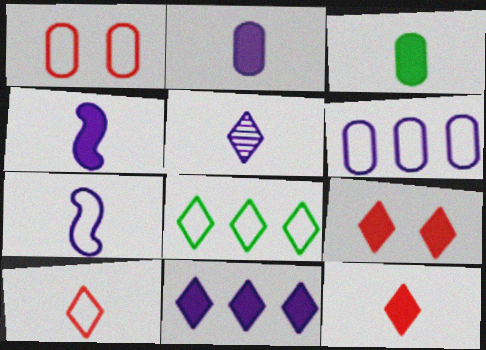[[1, 7, 8], 
[2, 5, 7], 
[3, 4, 12], 
[5, 8, 9]]